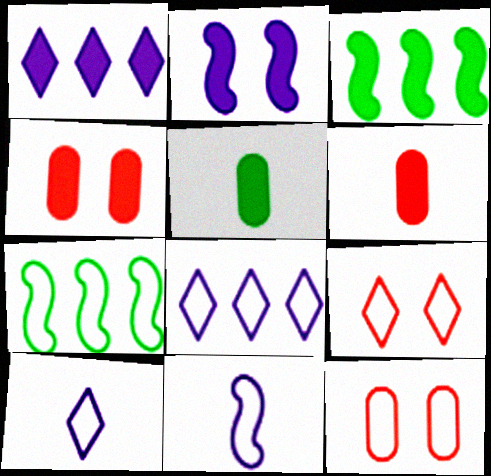[[7, 10, 12]]